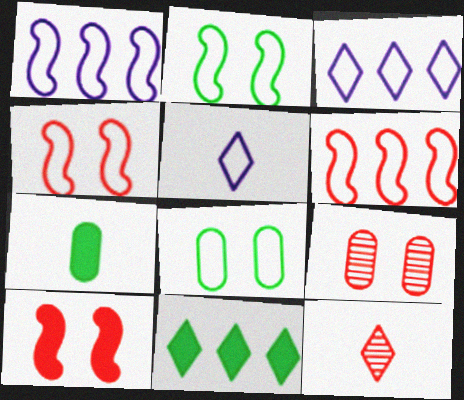[[5, 6, 8]]